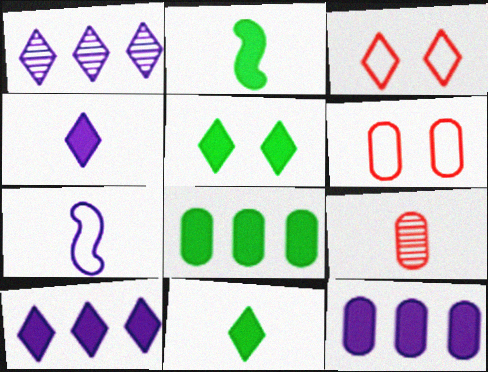[[1, 2, 6], 
[1, 3, 11], 
[2, 5, 8], 
[7, 9, 11]]